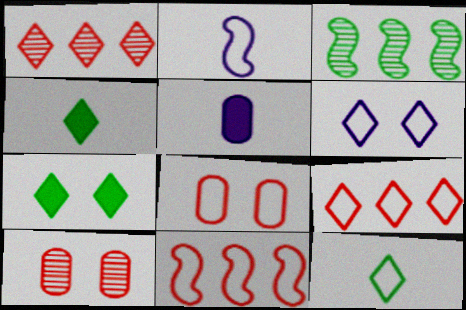[[1, 4, 6], 
[6, 9, 12]]